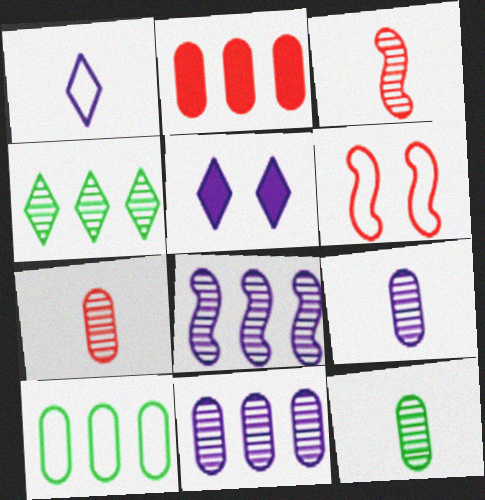[[1, 6, 10], 
[2, 10, 11], 
[3, 5, 10], 
[7, 9, 12]]